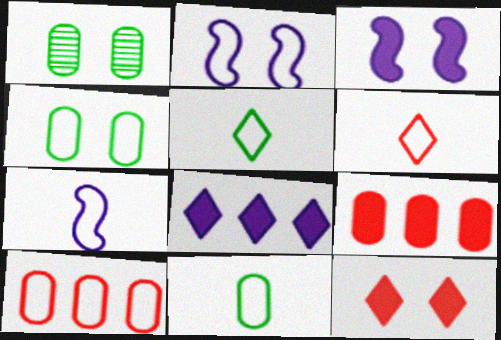[[1, 2, 12], 
[2, 5, 10], 
[6, 7, 11]]